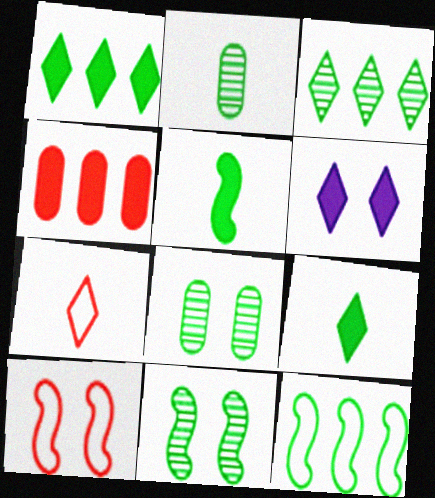[[2, 3, 11], 
[3, 6, 7], 
[4, 5, 6], 
[5, 11, 12], 
[6, 8, 10], 
[8, 9, 12]]